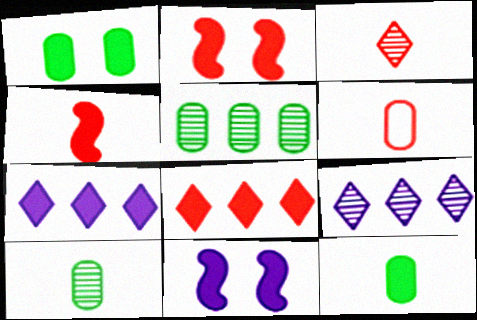[[1, 4, 7], 
[2, 7, 12], 
[3, 4, 6], 
[8, 11, 12]]